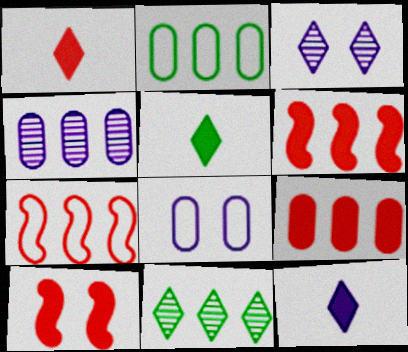[[1, 5, 12], 
[1, 9, 10], 
[2, 4, 9]]